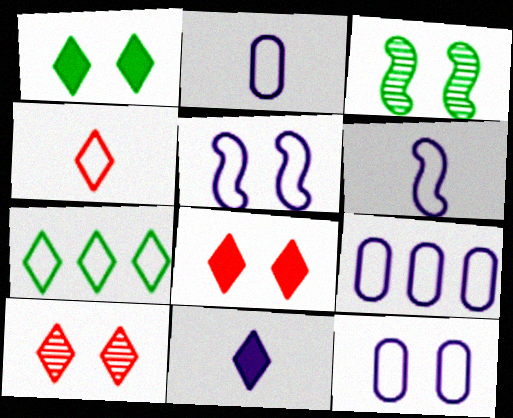[[2, 9, 12], 
[3, 8, 12], 
[7, 10, 11]]